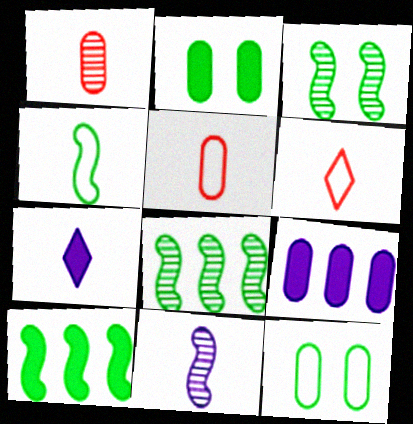[[1, 4, 7], 
[1, 9, 12], 
[3, 4, 10], 
[3, 6, 9]]